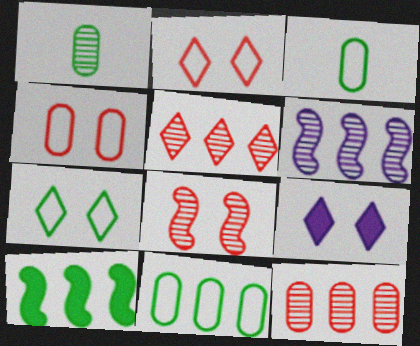[[1, 7, 10]]